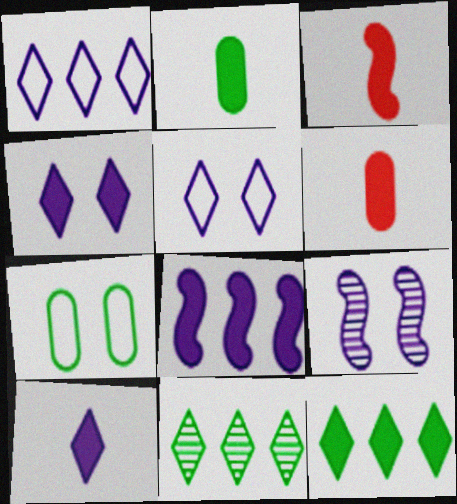[[2, 3, 10]]